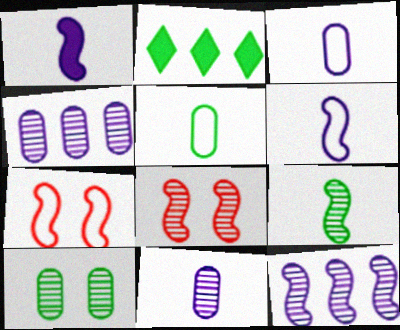[[2, 3, 8], 
[2, 7, 11], 
[8, 9, 12]]